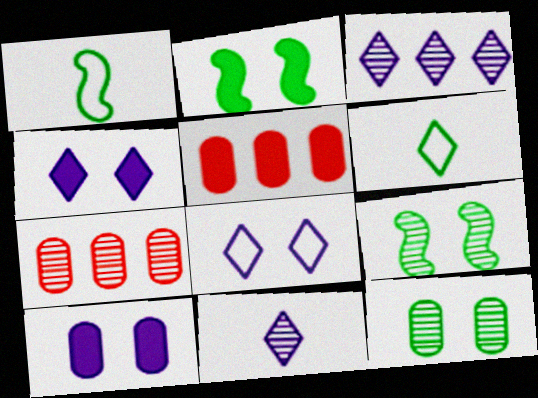[[1, 4, 7], 
[7, 9, 11]]